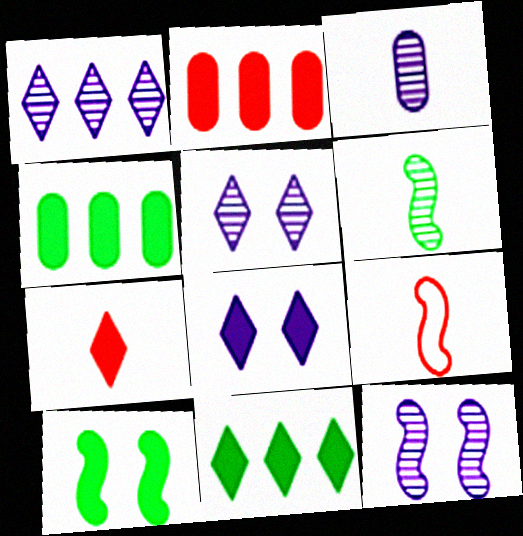[[1, 3, 12], 
[4, 5, 9], 
[7, 8, 11]]